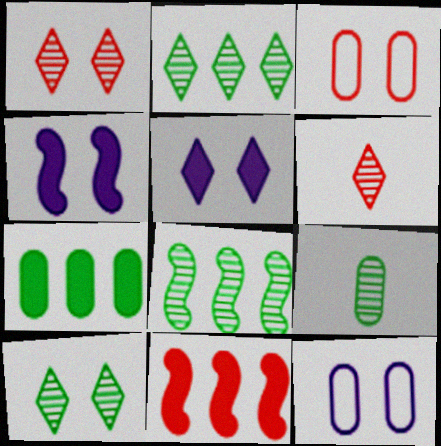[[3, 4, 10], 
[3, 6, 11], 
[8, 9, 10]]